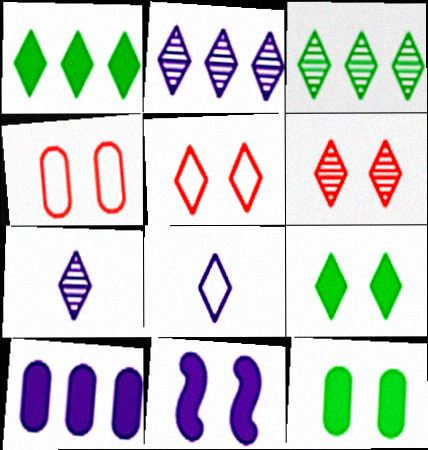[[1, 5, 7], 
[1, 6, 8], 
[3, 6, 7]]